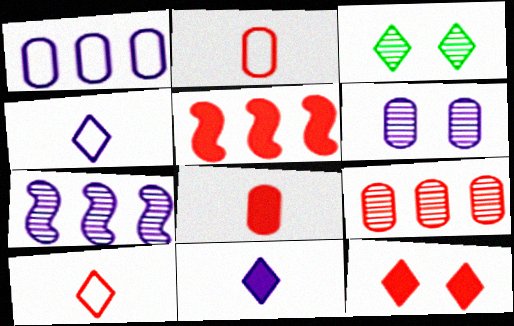[[5, 8, 12]]